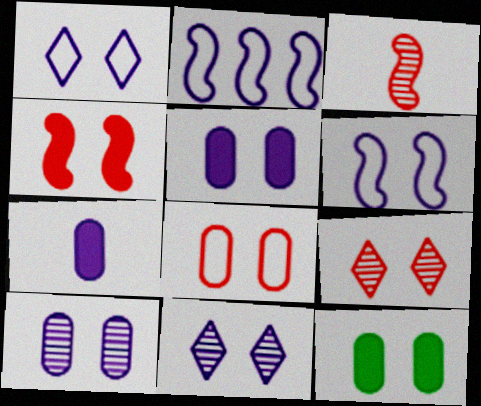[[2, 7, 11], 
[4, 8, 9], 
[5, 6, 11], 
[6, 9, 12], 
[8, 10, 12]]